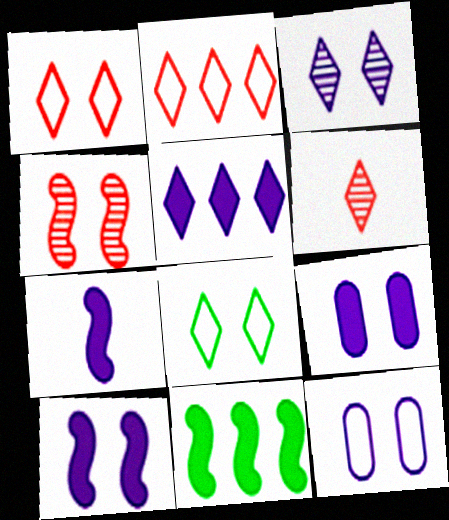[[3, 10, 12], 
[4, 8, 9], 
[5, 6, 8], 
[5, 7, 9], 
[6, 11, 12]]